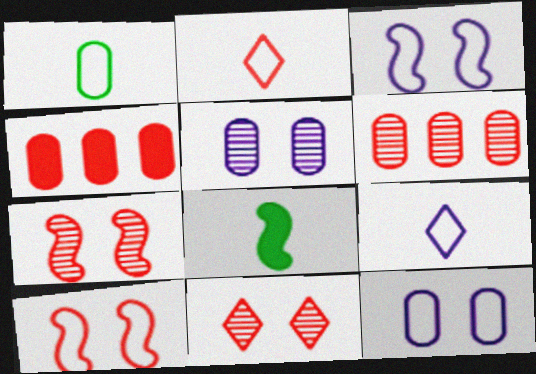[[1, 4, 5], 
[2, 4, 7]]